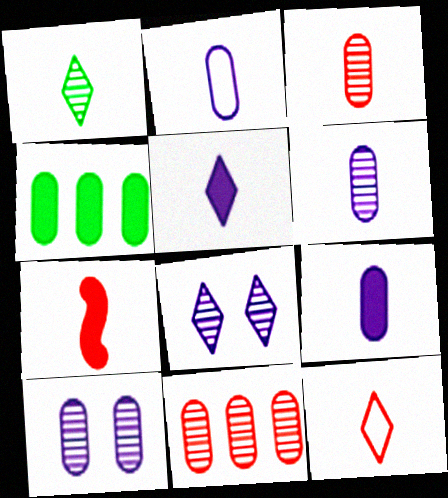[[1, 2, 7], 
[1, 5, 12], 
[2, 6, 9], 
[3, 7, 12]]